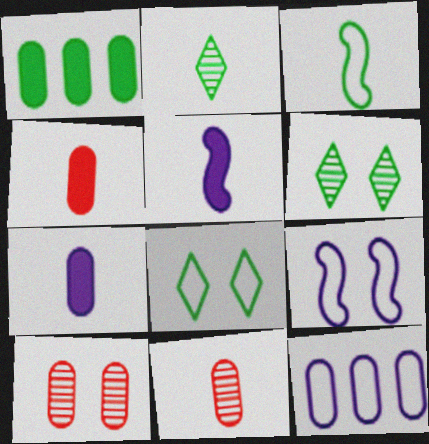[[1, 3, 6]]